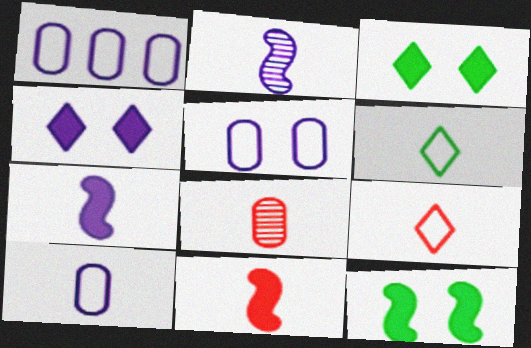[[1, 2, 4], 
[1, 5, 10], 
[6, 7, 8], 
[8, 9, 11]]